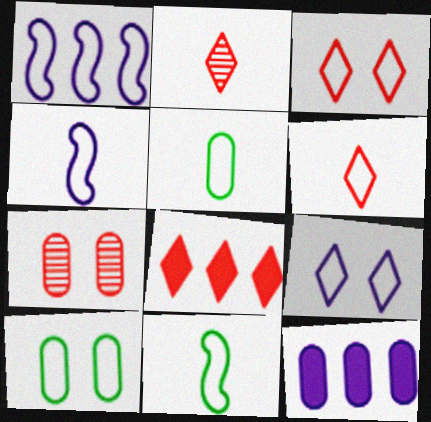[[1, 3, 5], 
[1, 6, 10], 
[2, 3, 8], 
[4, 5, 6], 
[5, 7, 12]]